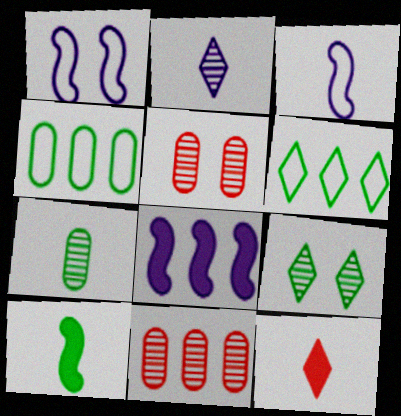[[3, 7, 12], 
[4, 9, 10], 
[6, 8, 11]]